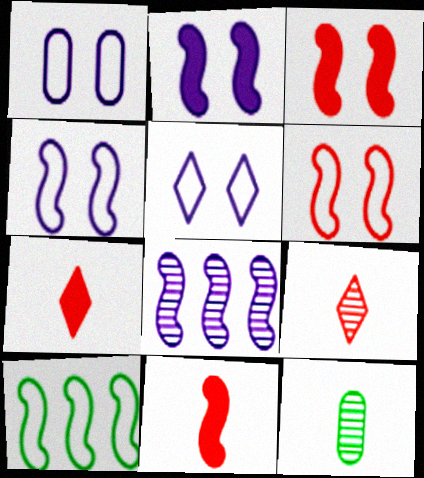[[1, 4, 5]]